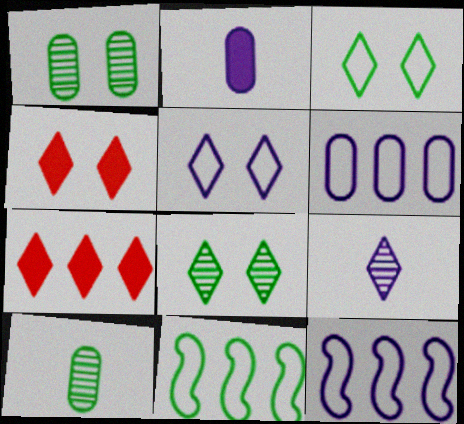[[3, 7, 9], 
[4, 5, 8], 
[4, 10, 12]]